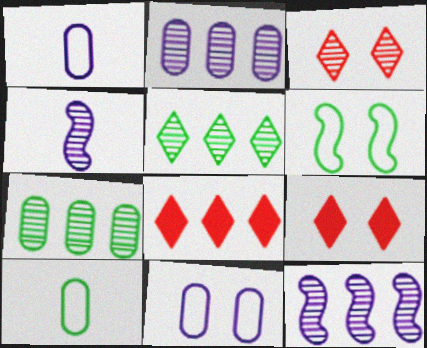[[3, 4, 7], 
[9, 10, 12]]